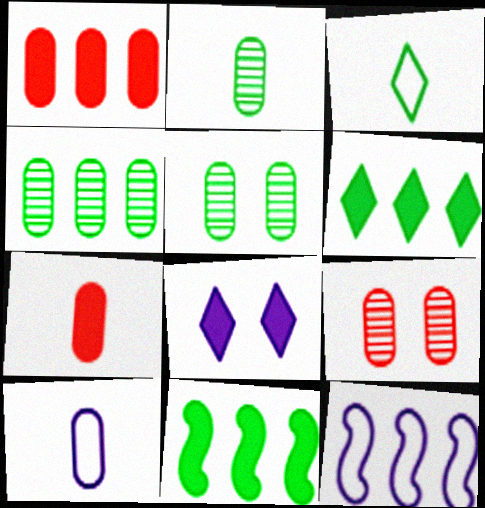[[1, 5, 10], 
[2, 4, 5], 
[2, 7, 10], 
[3, 5, 11], 
[7, 8, 11]]